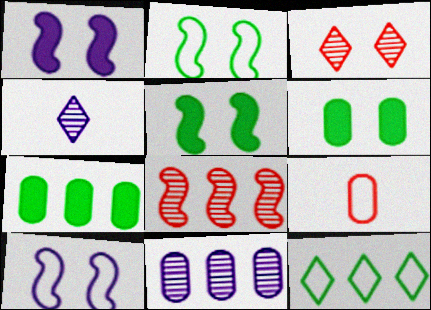[[3, 6, 10], 
[6, 9, 11], 
[9, 10, 12]]